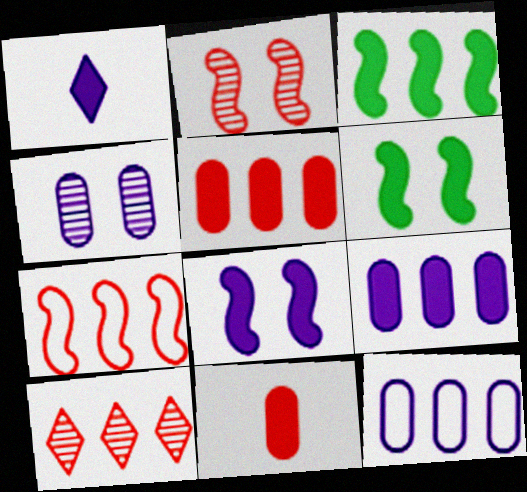[[1, 5, 6], 
[1, 8, 9], 
[3, 10, 12], 
[5, 7, 10]]